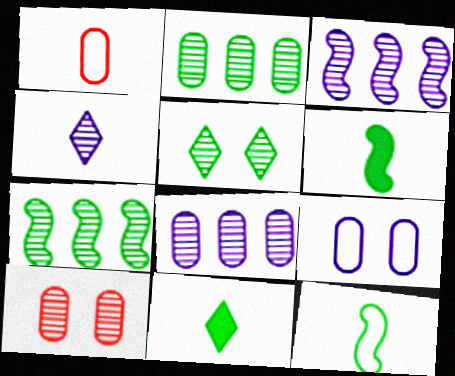[[1, 4, 6], 
[4, 7, 10]]